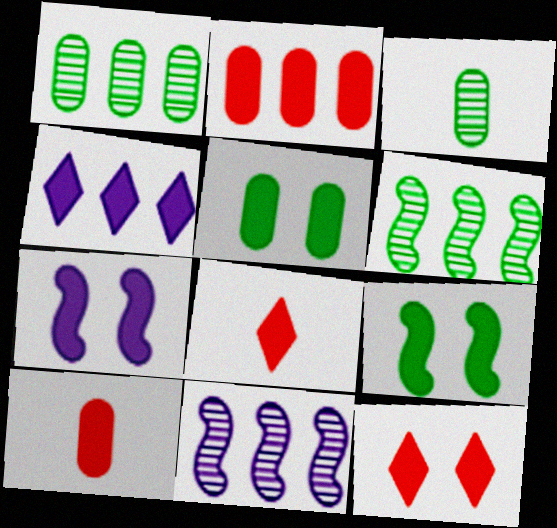[[4, 9, 10], 
[5, 7, 12]]